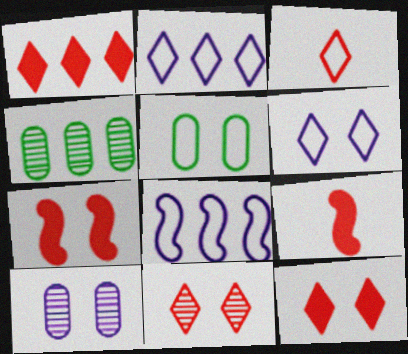[[1, 3, 11], 
[1, 4, 8], 
[3, 5, 8], 
[4, 6, 9]]